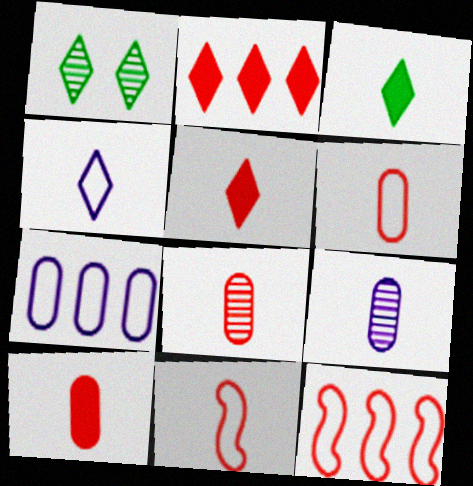[[1, 2, 4], 
[3, 9, 11], 
[5, 8, 11], 
[6, 8, 10]]